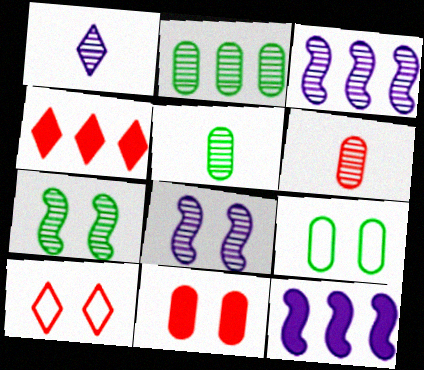[[5, 10, 12]]